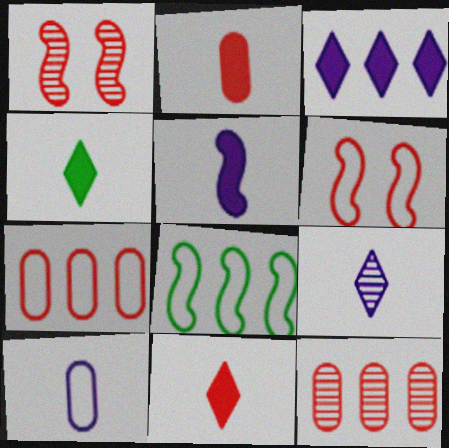[[1, 5, 8], 
[1, 7, 11], 
[2, 4, 5], 
[3, 8, 12], 
[5, 9, 10], 
[6, 11, 12]]